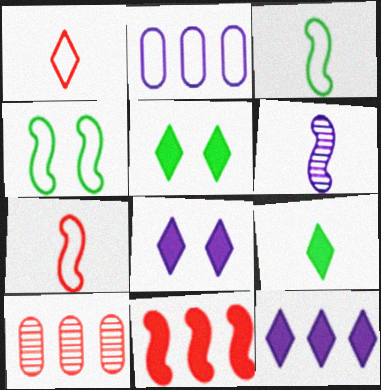[[1, 2, 4], 
[2, 6, 8], 
[3, 8, 10], 
[4, 6, 11]]